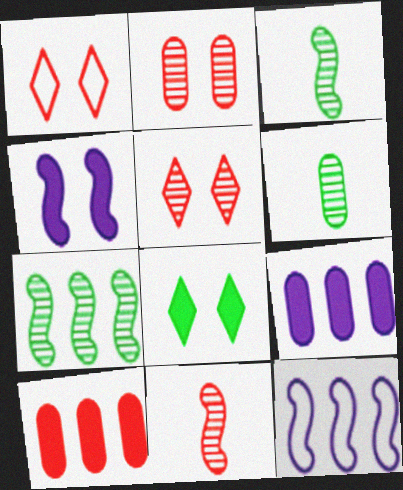[[1, 3, 9], 
[1, 10, 11]]